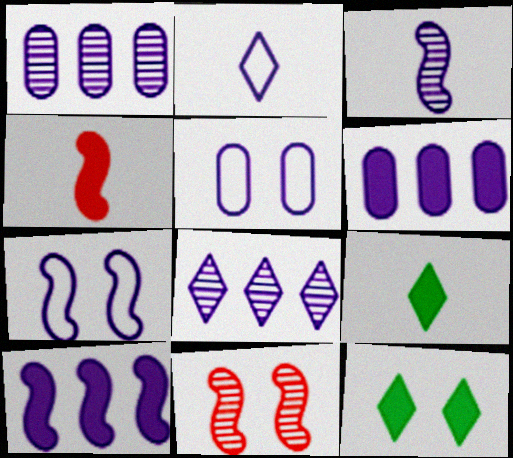[[3, 7, 10], 
[4, 6, 12], 
[5, 11, 12]]